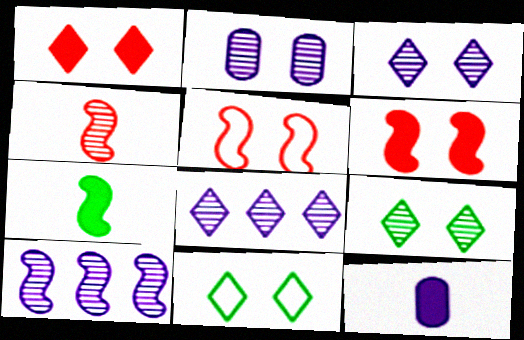[[1, 3, 11], 
[2, 6, 11], 
[5, 7, 10]]